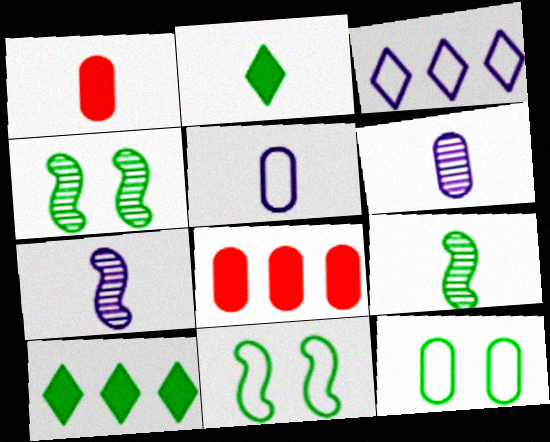[[1, 3, 4], 
[6, 8, 12], 
[9, 10, 12]]